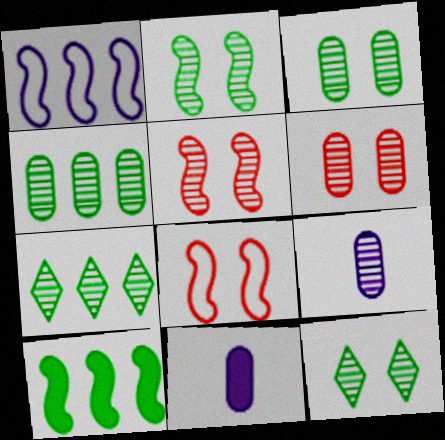[[2, 3, 12], 
[4, 6, 9], 
[5, 7, 9], 
[7, 8, 11]]